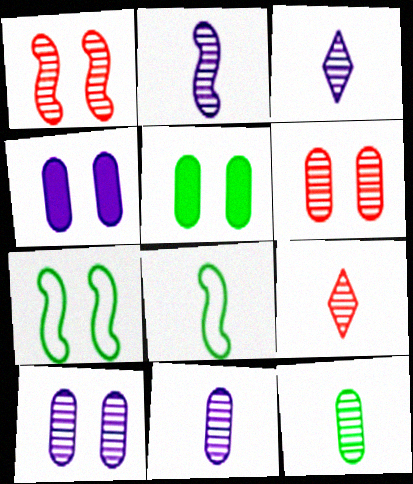[[2, 3, 11], 
[2, 9, 12]]